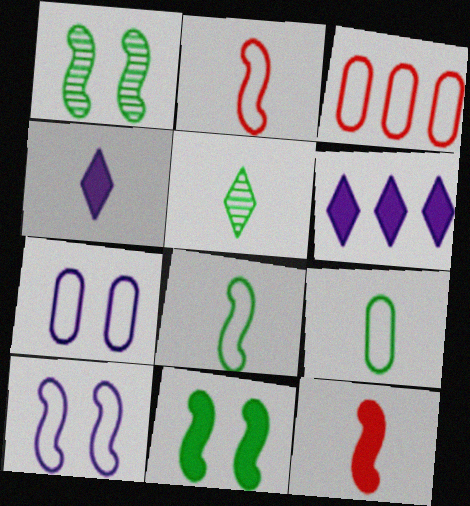[[1, 3, 4], 
[3, 7, 9]]